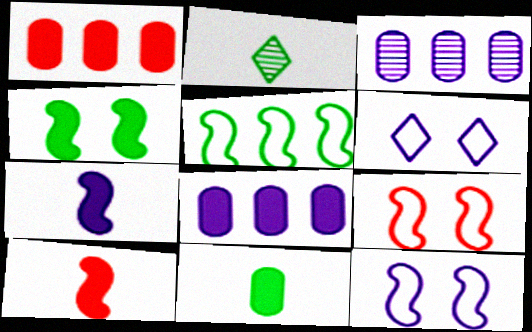[[1, 2, 12], 
[2, 8, 9], 
[3, 6, 7]]